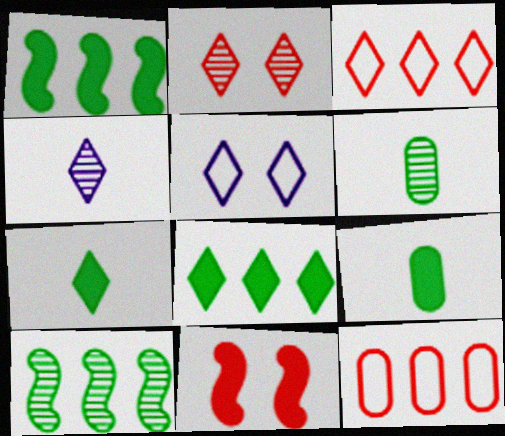[]